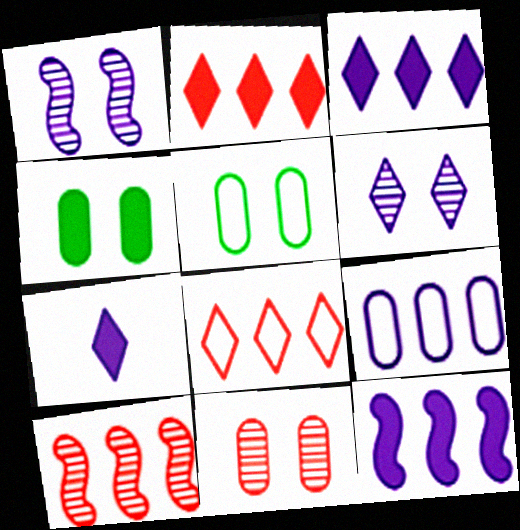[[1, 7, 9], 
[5, 7, 10]]